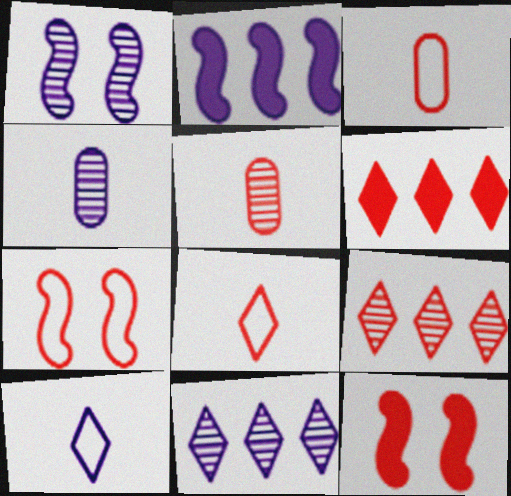[[1, 4, 11], 
[3, 9, 12], 
[5, 6, 7]]